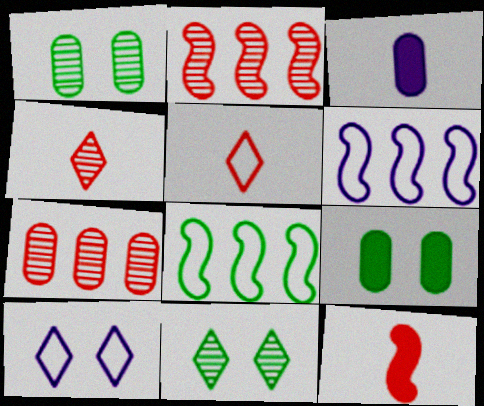[[4, 6, 9]]